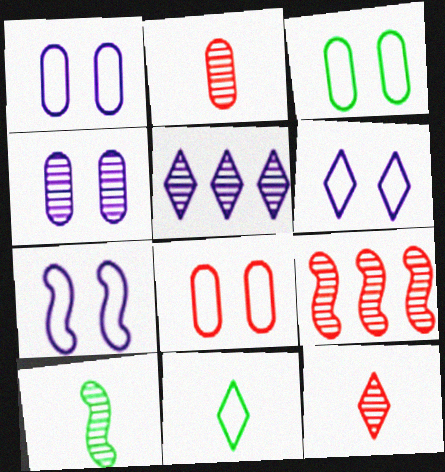[[1, 3, 8], 
[1, 6, 7]]